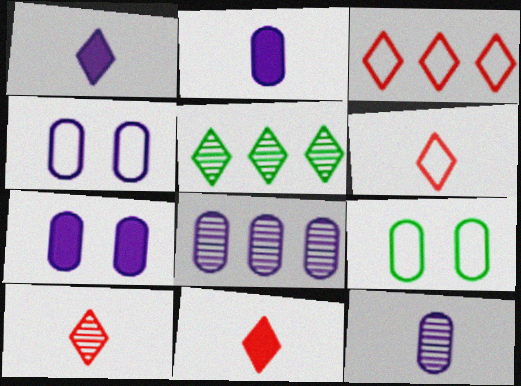[[2, 4, 8], 
[6, 10, 11]]